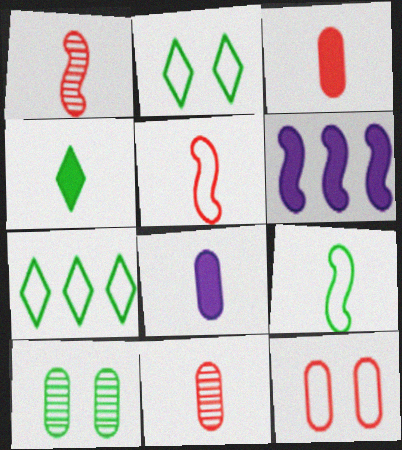[[2, 6, 11]]